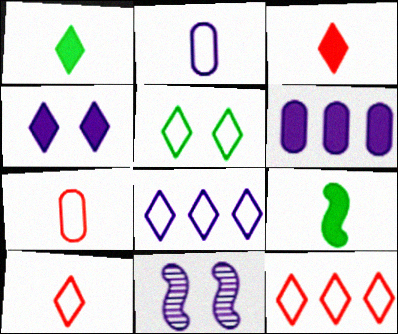[[5, 8, 10]]